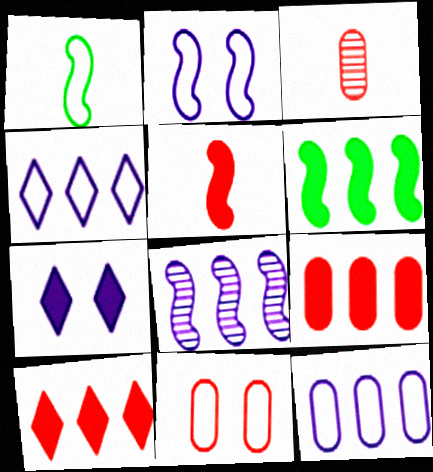[[1, 4, 11], 
[3, 9, 11]]